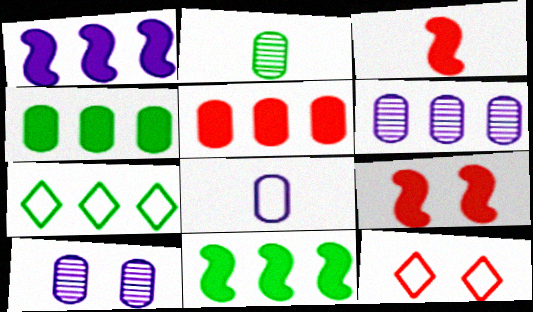[[1, 2, 12], 
[3, 7, 10]]